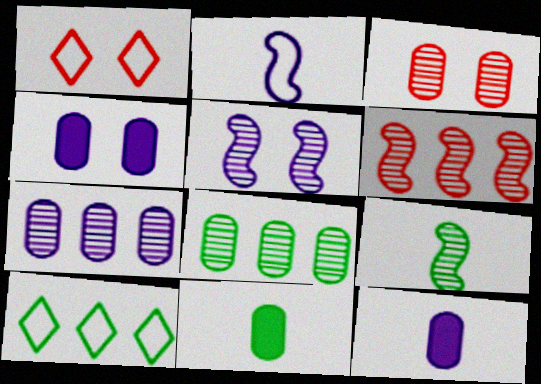[[5, 6, 9]]